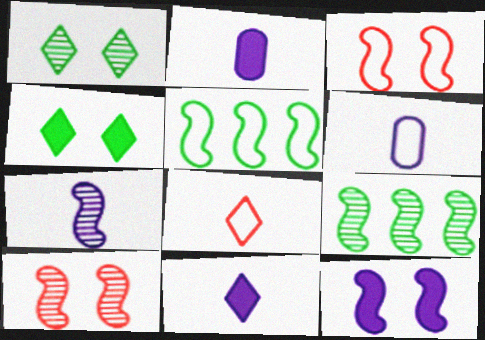[[6, 7, 11], 
[7, 9, 10]]